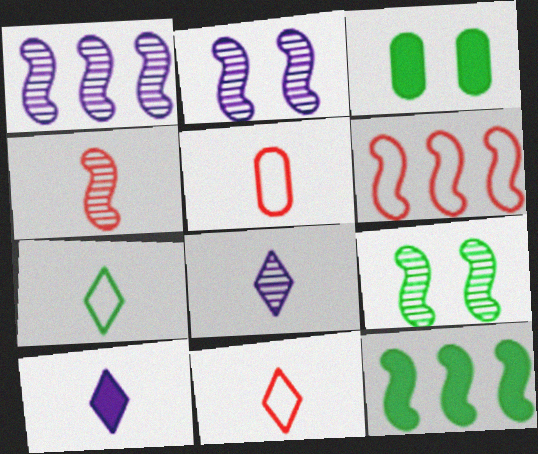[[1, 3, 11], 
[1, 4, 9], 
[1, 6, 12], 
[3, 6, 8]]